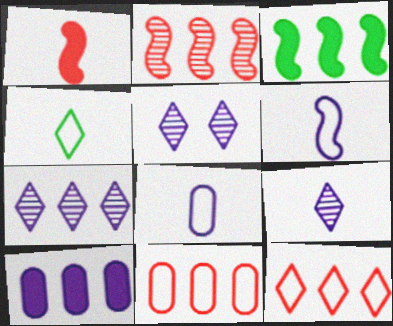[[3, 7, 11], 
[5, 6, 10], 
[5, 7, 9]]